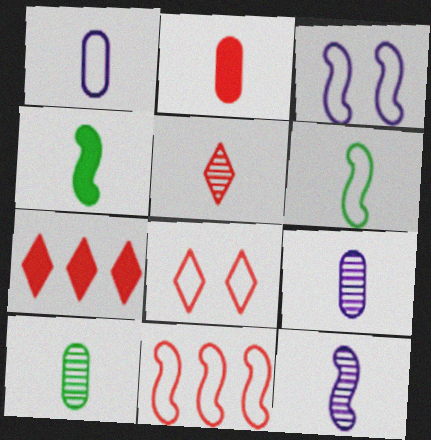[[1, 2, 10], 
[1, 4, 5], 
[3, 6, 11], 
[3, 7, 10], 
[5, 7, 8], 
[5, 10, 12]]